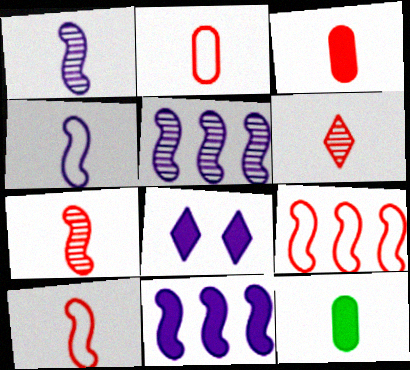[[3, 6, 10], 
[4, 6, 12]]